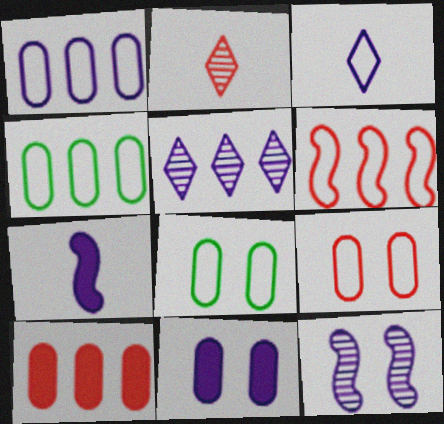[[3, 6, 8]]